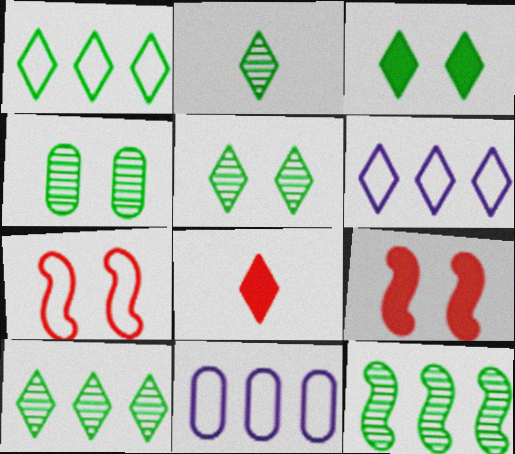[[1, 2, 3], 
[2, 4, 12], 
[2, 5, 10], 
[2, 9, 11], 
[5, 6, 8]]